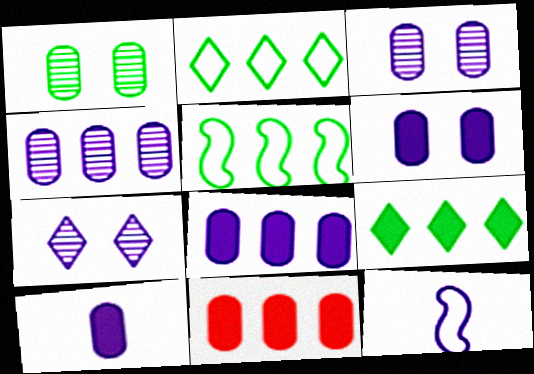[[6, 8, 10], 
[7, 8, 12]]